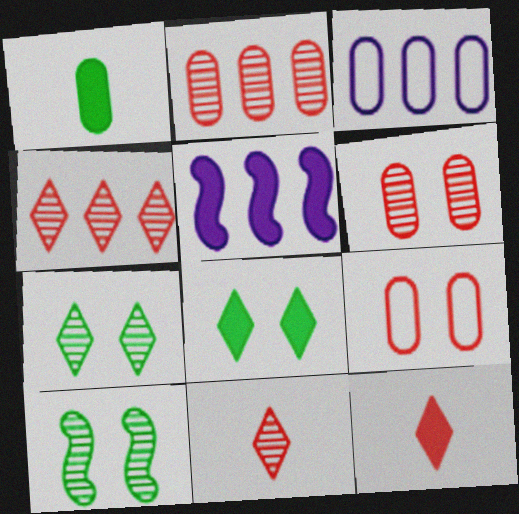[[1, 3, 6], 
[3, 10, 12]]